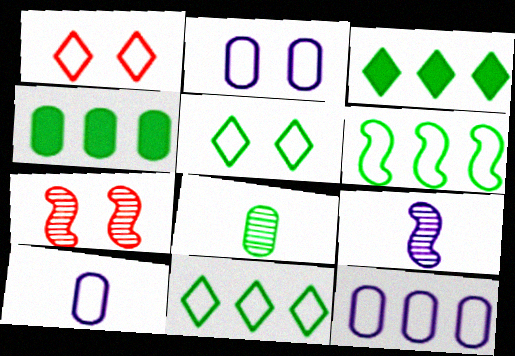[[1, 4, 9], 
[1, 6, 10], 
[2, 10, 12], 
[3, 7, 10]]